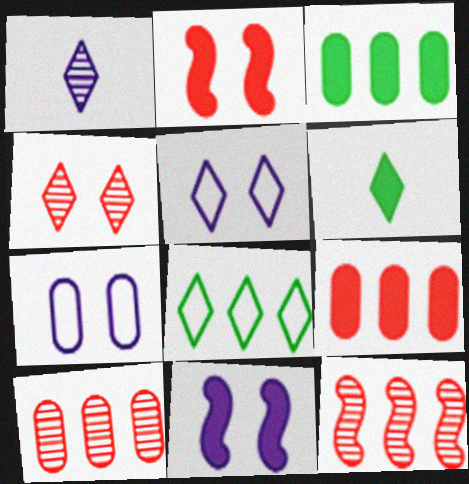[[6, 7, 12], 
[6, 9, 11]]